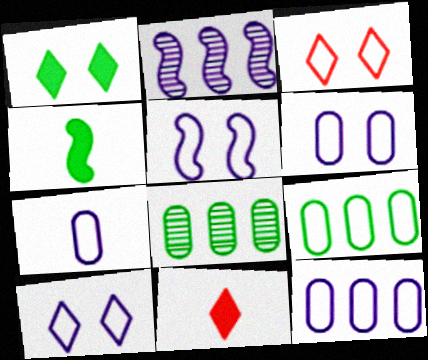[[5, 6, 10], 
[5, 8, 11], 
[6, 7, 12]]